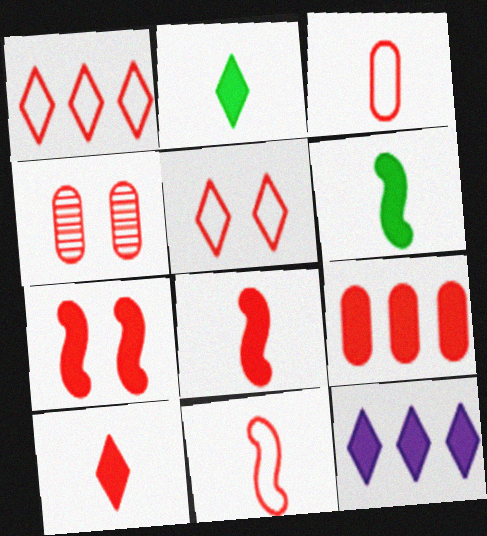[[1, 4, 8], 
[3, 4, 9], 
[4, 5, 7], 
[7, 9, 10]]